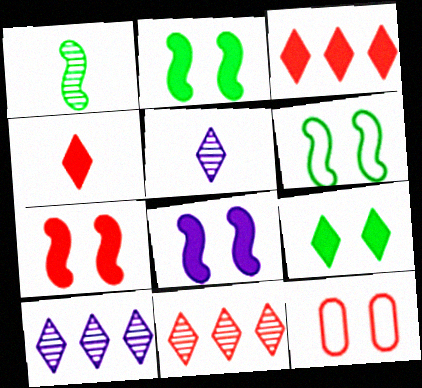[[2, 7, 8]]